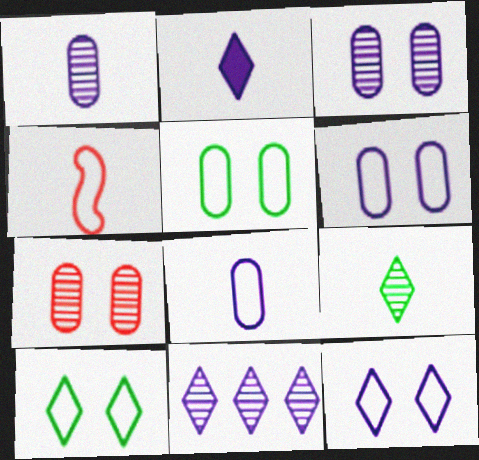[[2, 11, 12]]